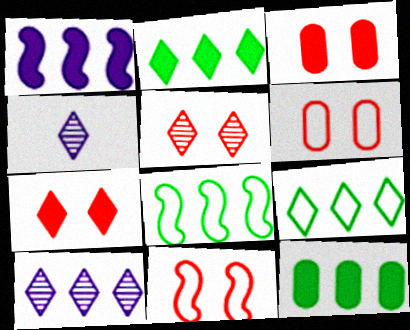[[3, 4, 8], 
[3, 5, 11], 
[4, 7, 9], 
[4, 11, 12]]